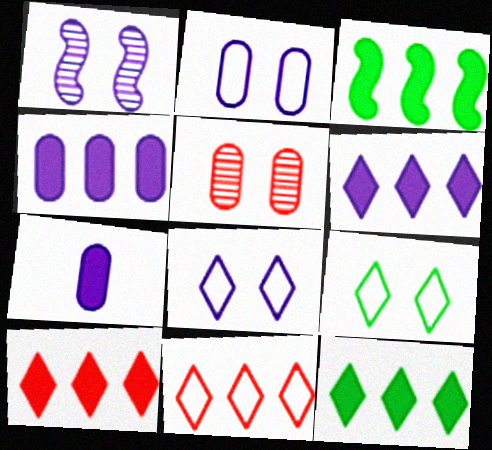[[3, 4, 10], 
[6, 10, 12]]